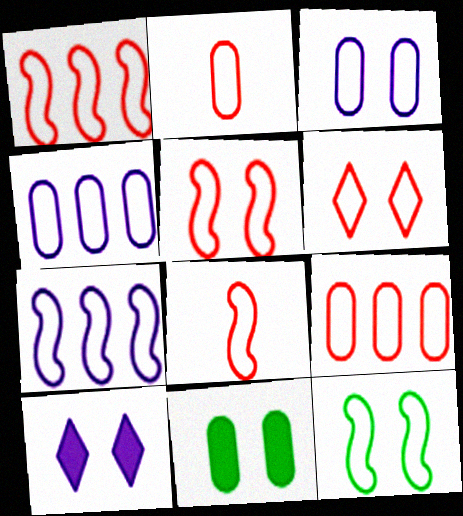[[1, 2, 6], 
[1, 5, 8], 
[3, 6, 12], 
[6, 8, 9], 
[7, 8, 12]]